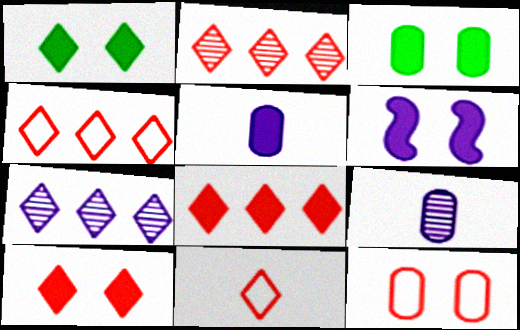[[1, 7, 11], 
[2, 4, 8], 
[2, 10, 11], 
[3, 6, 10]]